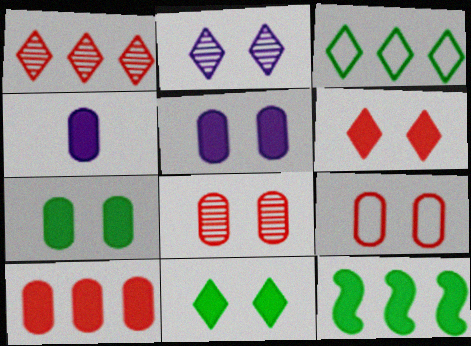[[4, 6, 12], 
[4, 7, 10]]